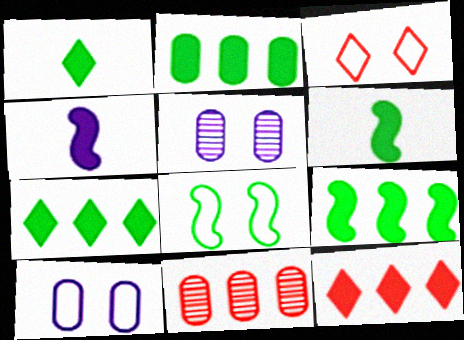[[2, 7, 9], 
[3, 8, 10]]